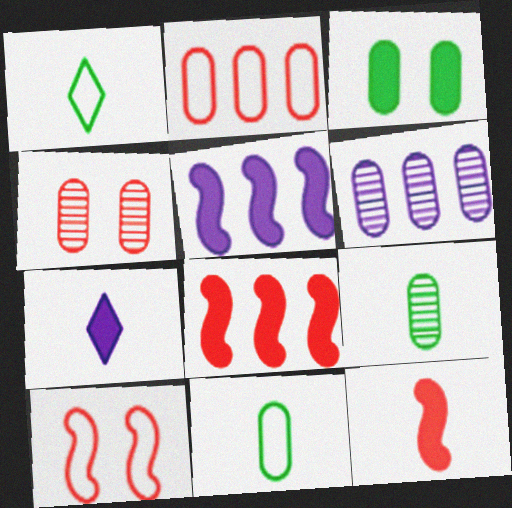[[1, 4, 5], 
[3, 7, 8], 
[4, 6, 9]]